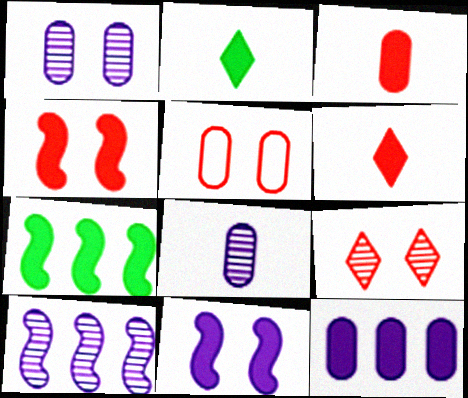[[2, 4, 12], 
[2, 5, 10], 
[4, 5, 9]]